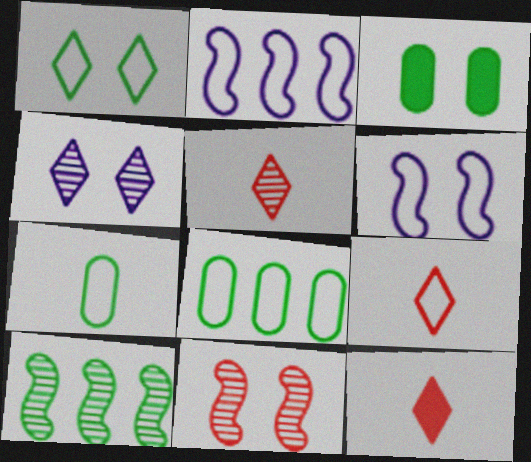[[2, 3, 5], 
[5, 9, 12], 
[6, 8, 9]]